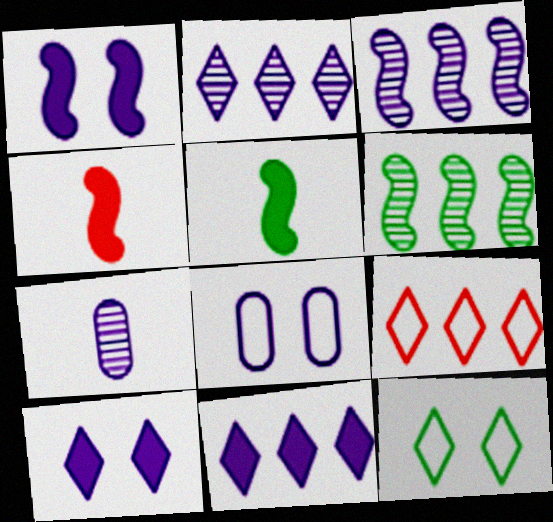[]